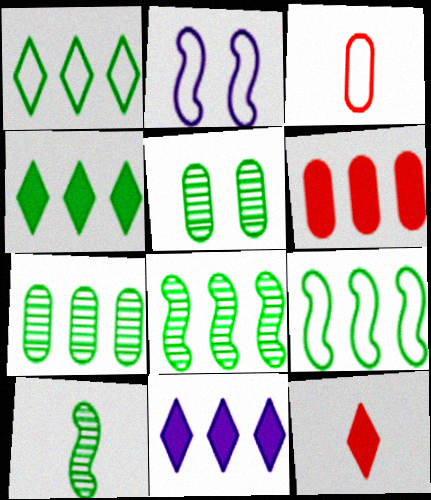[[1, 2, 3], 
[2, 7, 12], 
[4, 7, 9]]